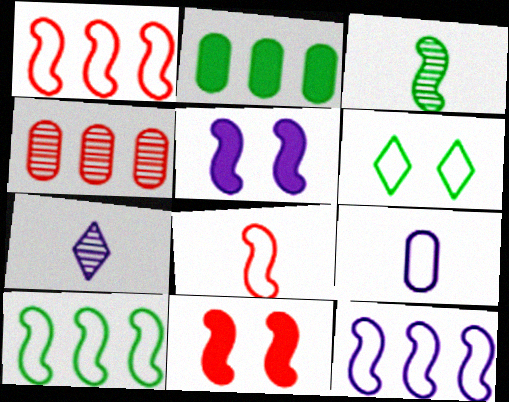[[1, 3, 5], 
[1, 6, 9], 
[1, 10, 12], 
[2, 3, 6], 
[3, 11, 12]]